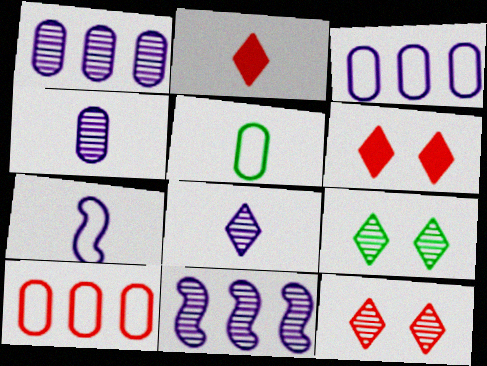[[5, 6, 11]]